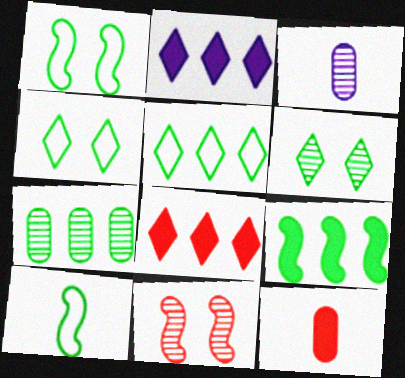[[1, 3, 8], 
[5, 7, 9]]